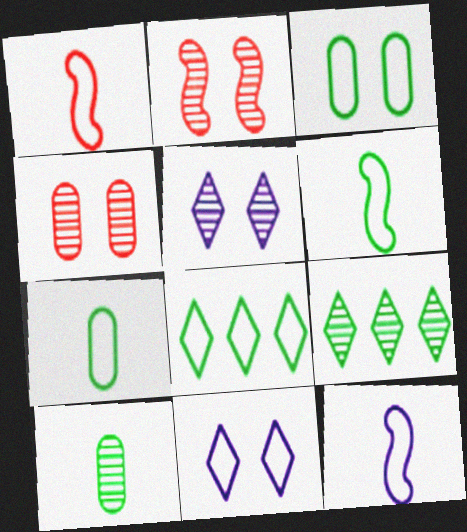[[1, 6, 12], 
[3, 6, 8]]